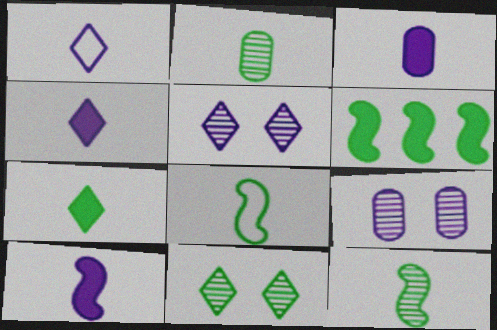[[2, 7, 8], 
[3, 4, 10]]